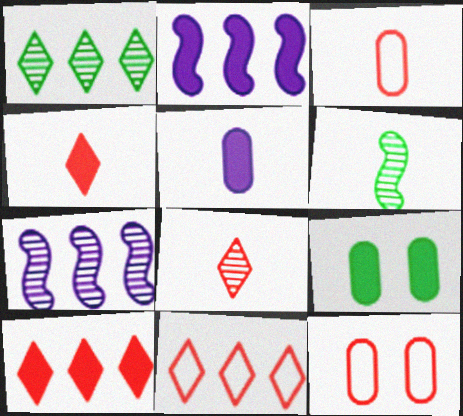[[2, 4, 9]]